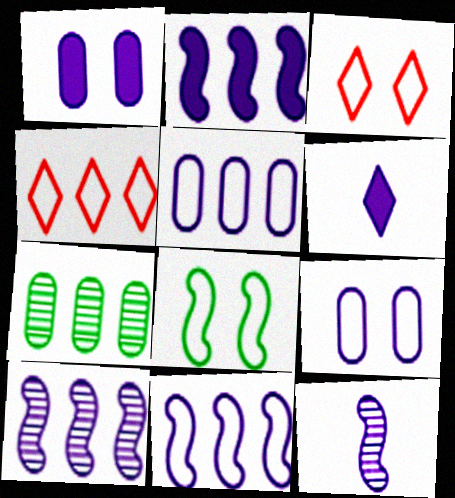[[1, 2, 6], 
[2, 4, 7], 
[2, 10, 11], 
[3, 8, 9], 
[6, 9, 10]]